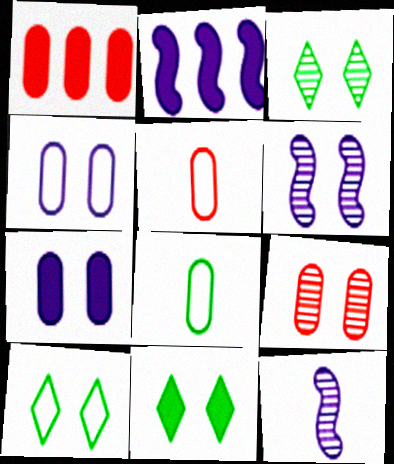[[1, 5, 9], 
[1, 10, 12], 
[2, 3, 5], 
[3, 6, 9], 
[3, 10, 11]]